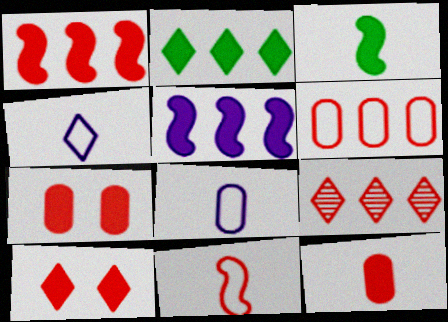[[1, 6, 9], 
[1, 10, 12], 
[7, 9, 11]]